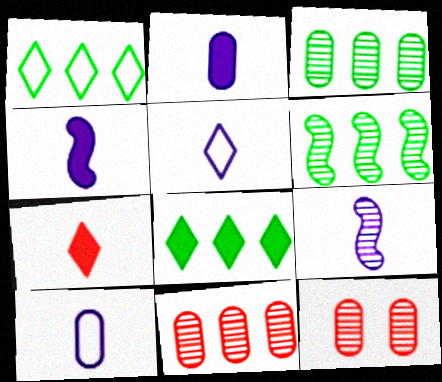[[1, 4, 12], 
[2, 5, 9]]